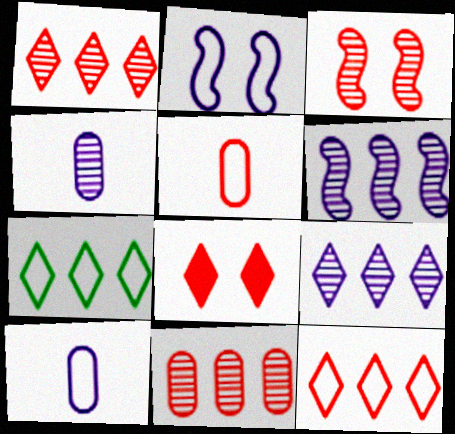[[2, 5, 7]]